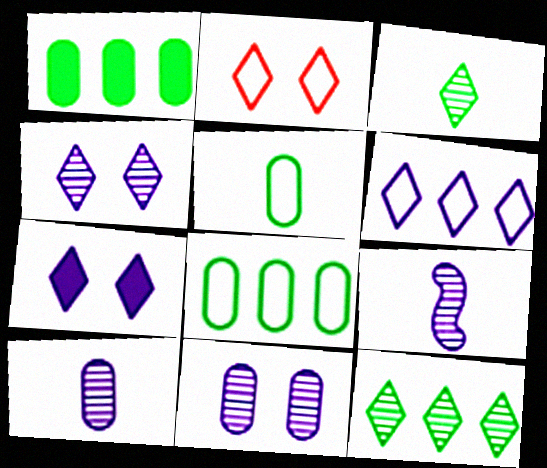[[1, 2, 9]]